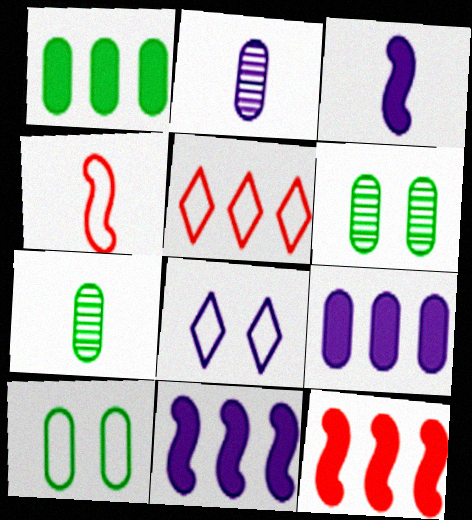[[1, 7, 10], 
[2, 8, 11], 
[3, 5, 6], 
[7, 8, 12]]